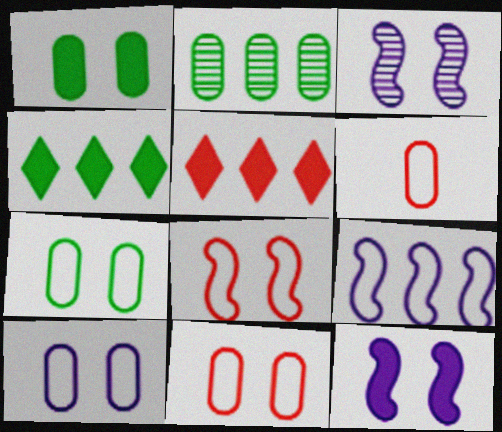[[2, 5, 9], 
[3, 4, 6], 
[7, 10, 11]]